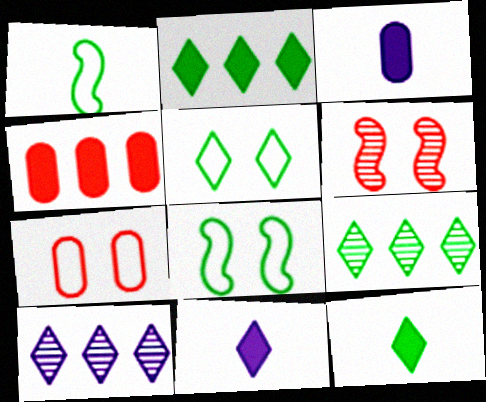[[5, 9, 12]]